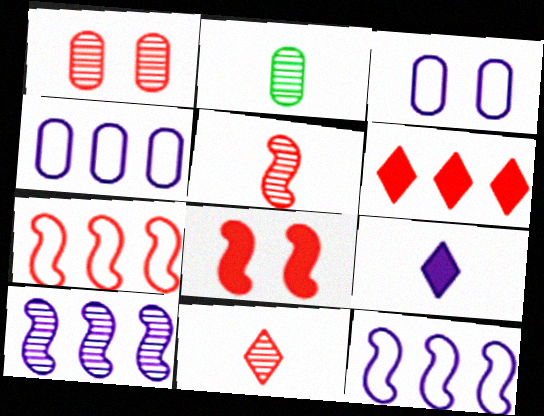[[3, 9, 10], 
[5, 7, 8]]